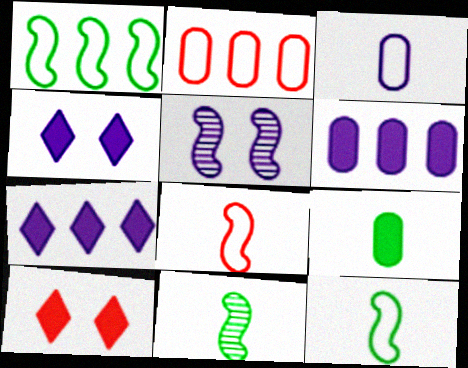[[2, 4, 11], 
[3, 5, 7]]